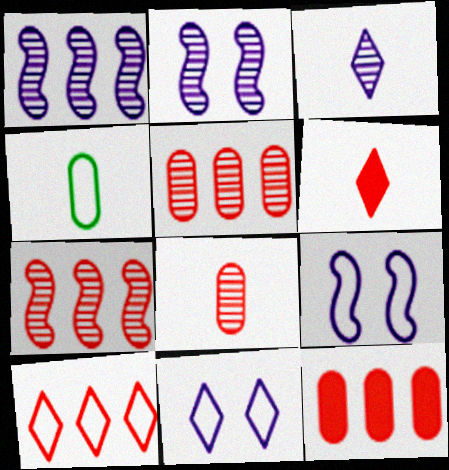[[4, 9, 10], 
[7, 10, 12]]